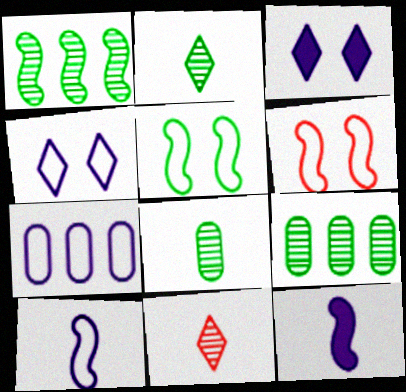[[1, 6, 12], 
[4, 7, 10]]